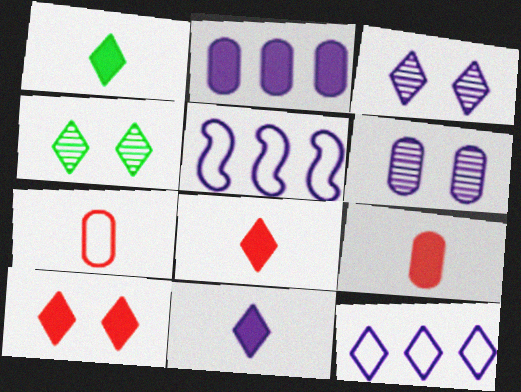[[1, 8, 11], 
[3, 11, 12], 
[4, 5, 9], 
[4, 8, 12], 
[5, 6, 11]]